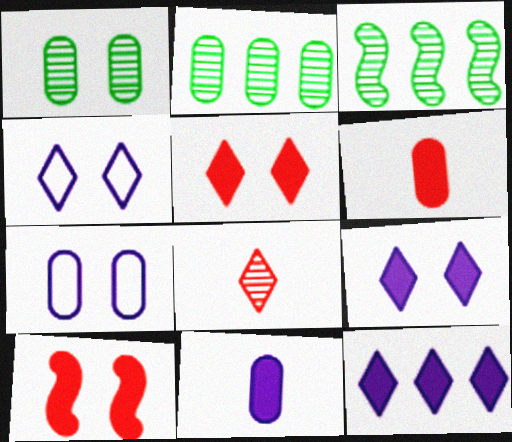[[1, 4, 10], 
[2, 6, 7], 
[3, 4, 6]]